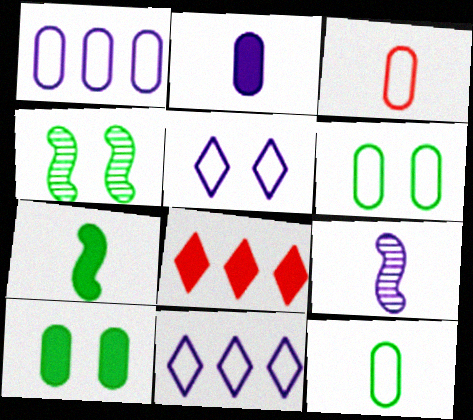[[1, 3, 6], 
[6, 8, 9]]